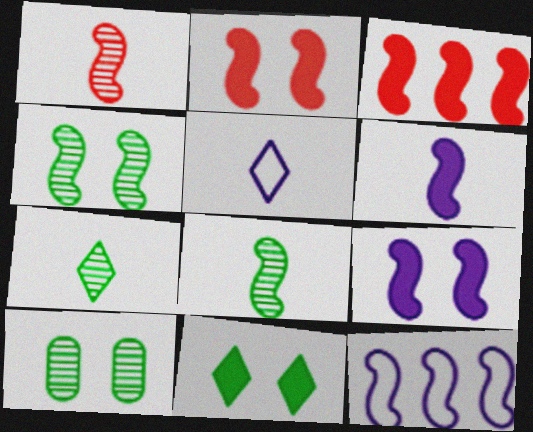[[2, 8, 12], 
[3, 5, 10]]